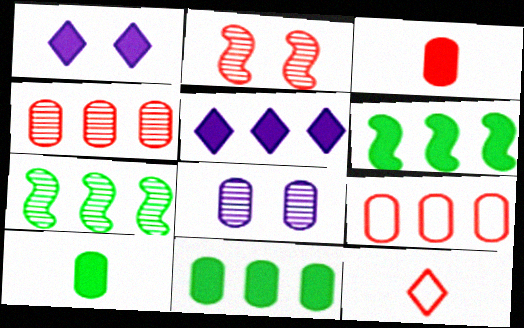[[1, 3, 6], 
[5, 7, 9], 
[6, 8, 12], 
[8, 9, 10]]